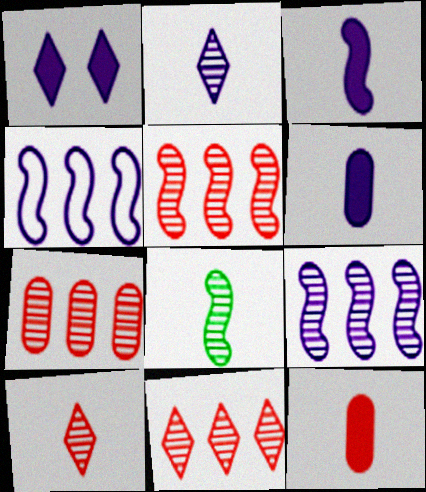[[5, 7, 11]]